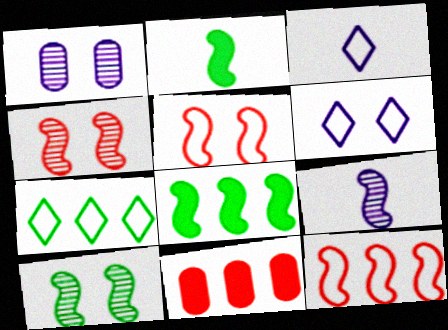[[3, 10, 11], 
[5, 8, 9]]